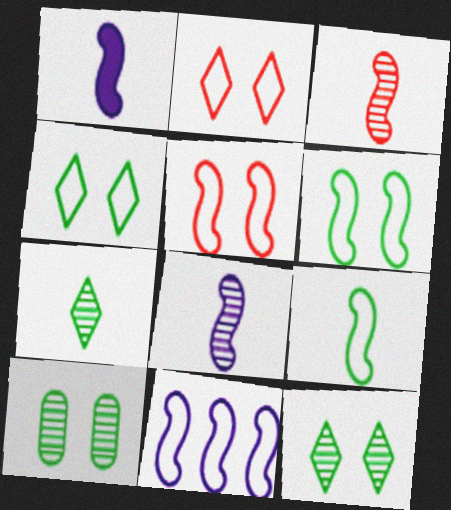[[1, 3, 9], 
[5, 9, 11]]